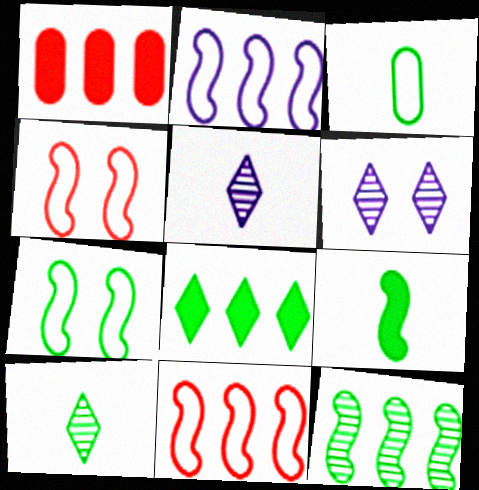[[1, 5, 7], 
[3, 9, 10], 
[7, 9, 12]]